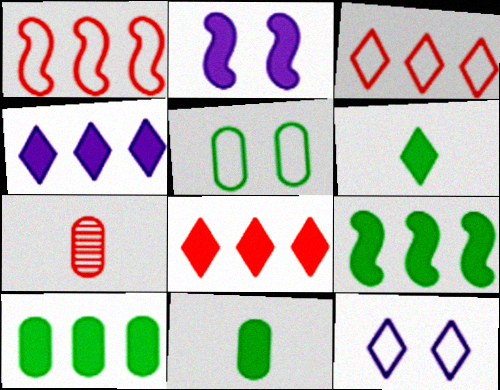[[2, 8, 11], 
[7, 9, 12]]